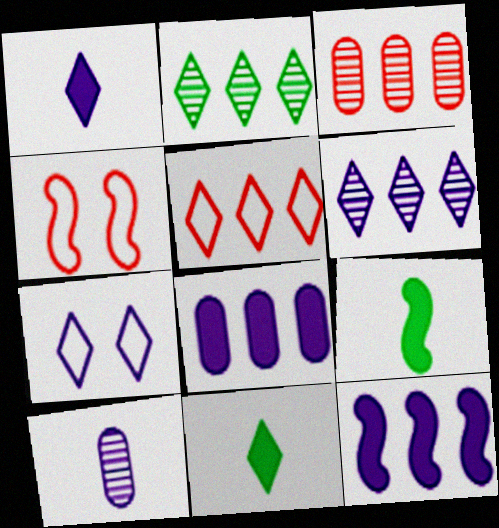[[1, 6, 7], 
[3, 7, 9], 
[7, 10, 12]]